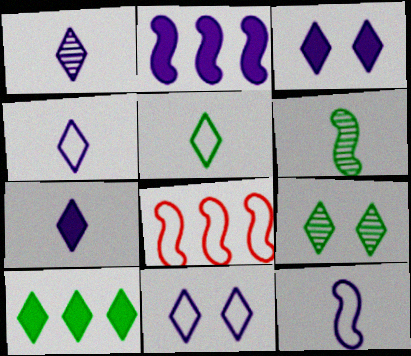[[1, 4, 7], 
[5, 9, 10]]